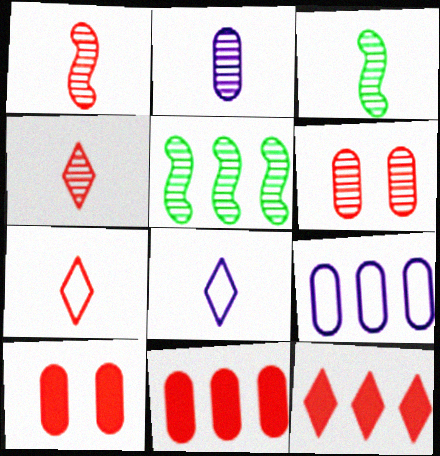[[2, 3, 4], 
[5, 8, 10], 
[5, 9, 12]]